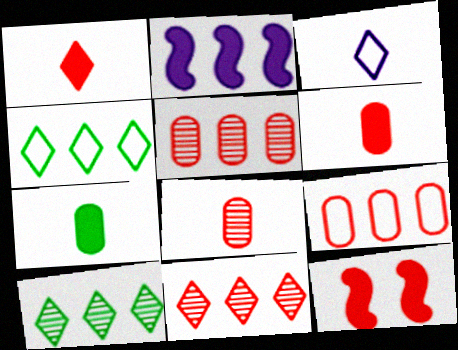[[2, 4, 5], 
[2, 9, 10]]